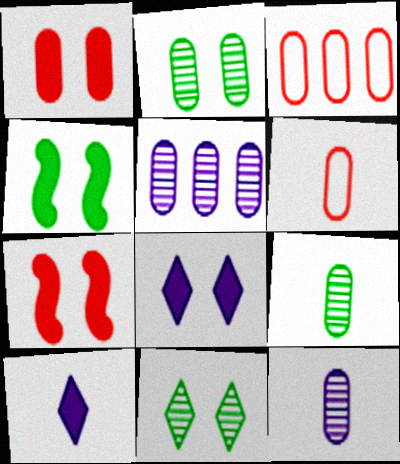[[1, 4, 8]]